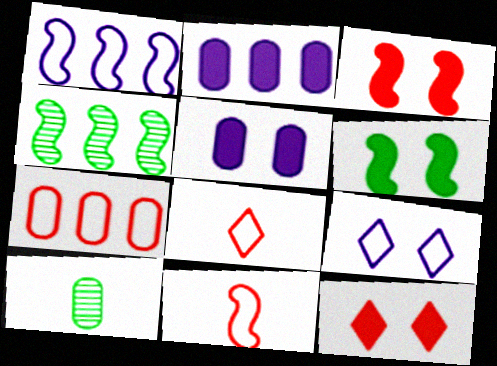[[1, 10, 12], 
[4, 5, 8], 
[5, 6, 12], 
[5, 7, 10]]